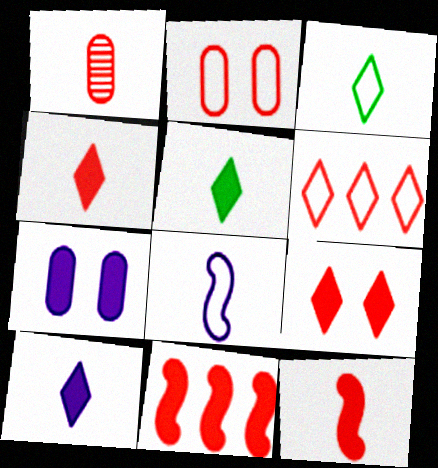[[1, 5, 8], 
[4, 5, 10], 
[5, 7, 11]]